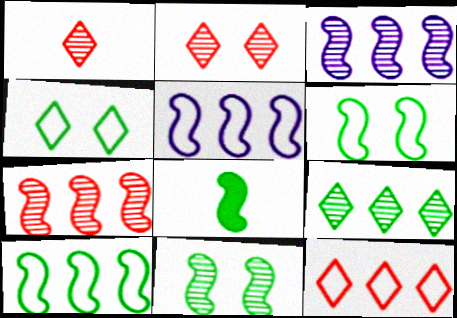[[8, 10, 11]]